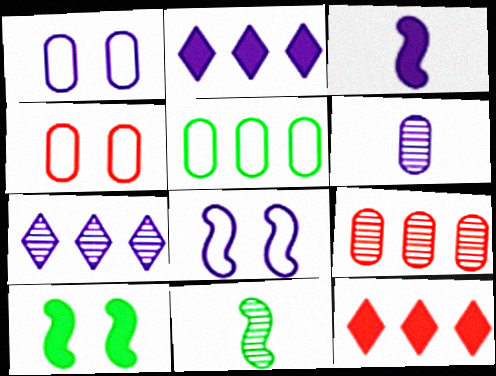[[1, 3, 7], 
[1, 11, 12], 
[2, 4, 11], 
[2, 6, 8]]